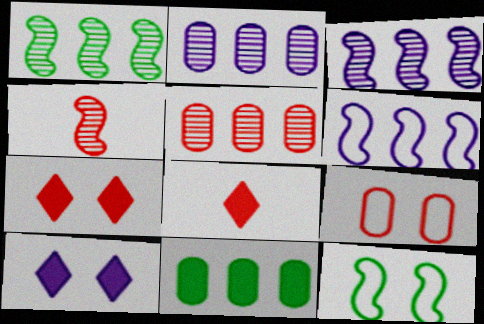[[2, 8, 12]]